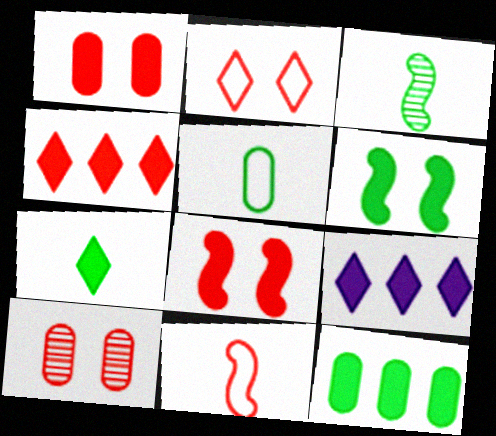[[2, 8, 10], 
[3, 5, 7], 
[4, 10, 11], 
[6, 7, 12]]